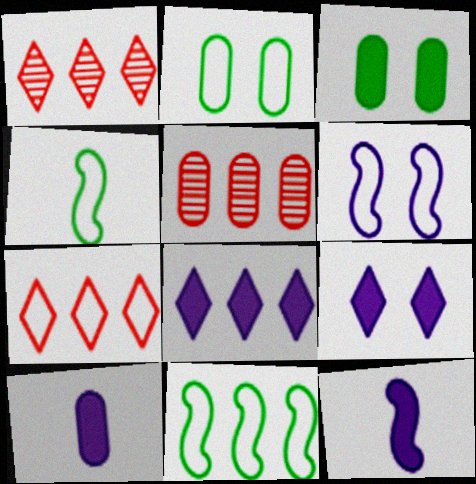[[1, 2, 12], 
[2, 5, 10], 
[4, 5, 9], 
[5, 8, 11]]